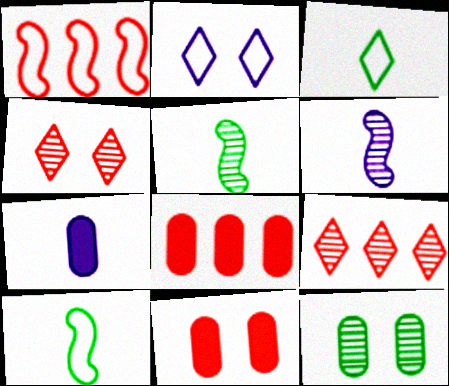[[1, 8, 9], 
[2, 5, 8], 
[6, 9, 12]]